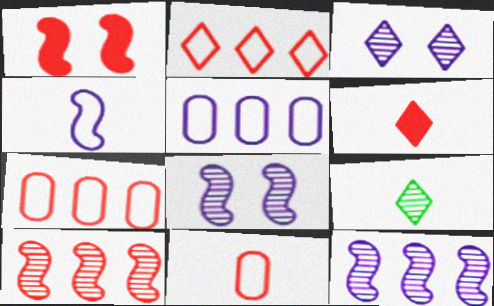[[1, 5, 9]]